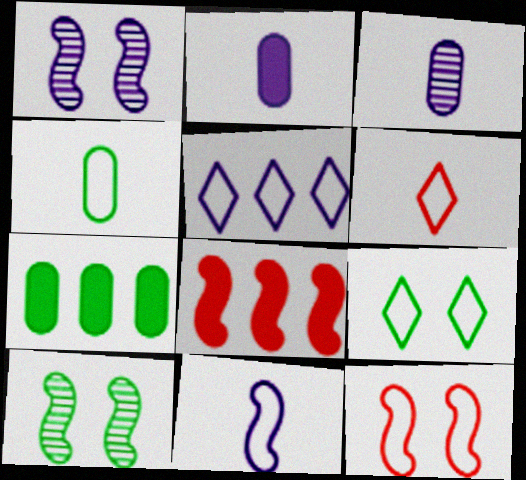[[1, 2, 5], 
[1, 6, 7], 
[3, 8, 9], 
[4, 5, 12], 
[4, 6, 11], 
[5, 6, 9], 
[8, 10, 11]]